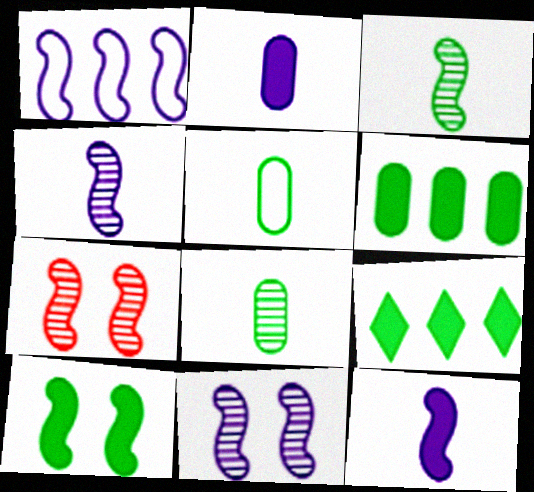[[1, 11, 12]]